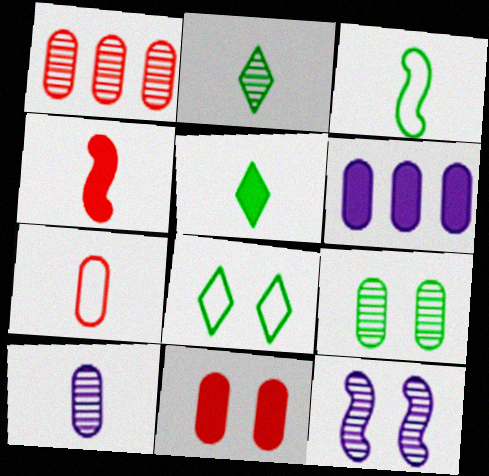[[1, 2, 12], 
[1, 7, 11], 
[1, 9, 10], 
[6, 7, 9], 
[8, 11, 12]]